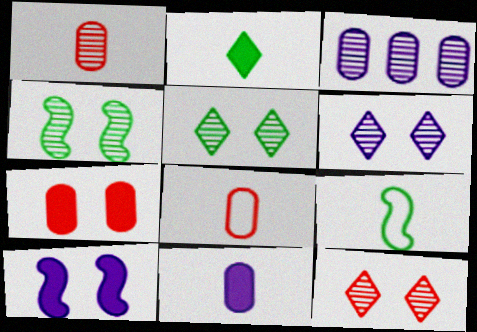[[5, 6, 12]]